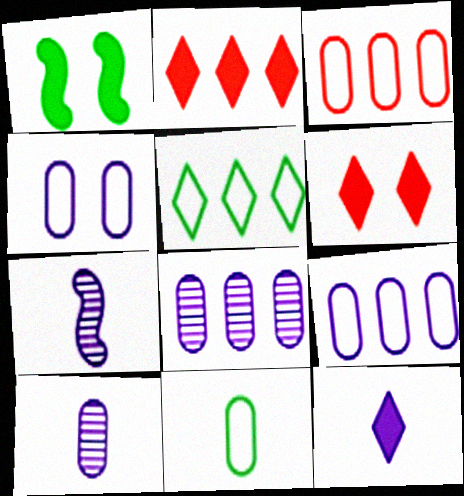[[3, 4, 11]]